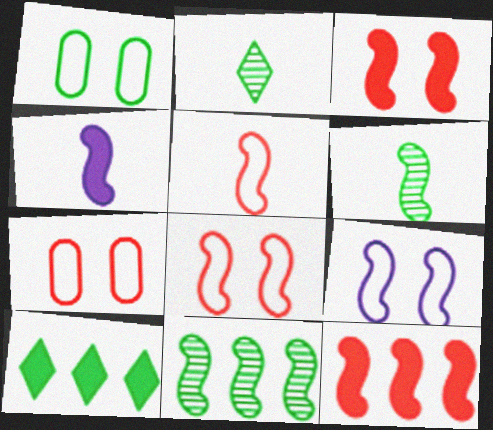[[1, 6, 10], 
[4, 5, 6], 
[4, 8, 11], 
[6, 9, 12]]